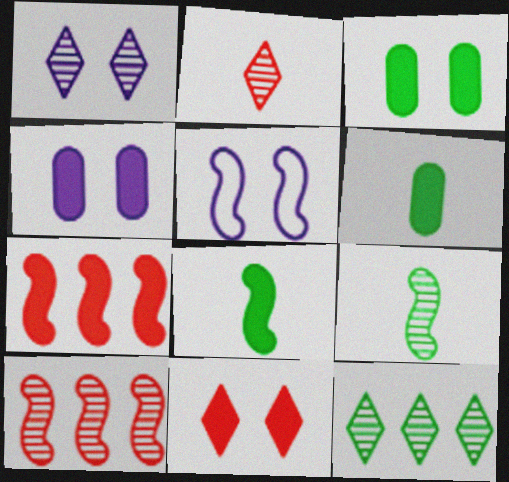[[1, 2, 12], 
[1, 4, 5], 
[5, 7, 9], 
[5, 8, 10]]